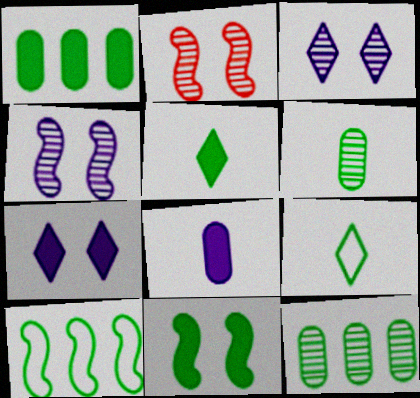[[1, 5, 11], 
[9, 11, 12]]